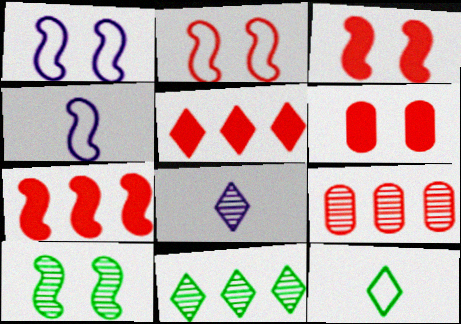[[1, 3, 10], 
[4, 6, 11], 
[4, 7, 10], 
[8, 9, 10]]